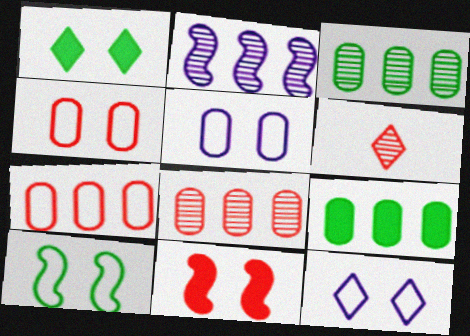[[4, 10, 12], 
[6, 7, 11]]